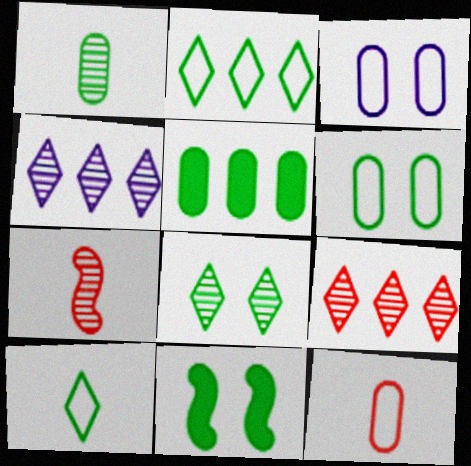[[1, 2, 11], 
[1, 5, 6], 
[4, 11, 12], 
[6, 8, 11]]